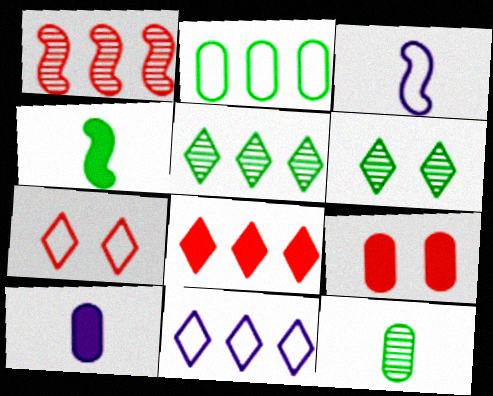[[2, 3, 7], 
[2, 4, 6], 
[3, 5, 9], 
[5, 8, 11]]